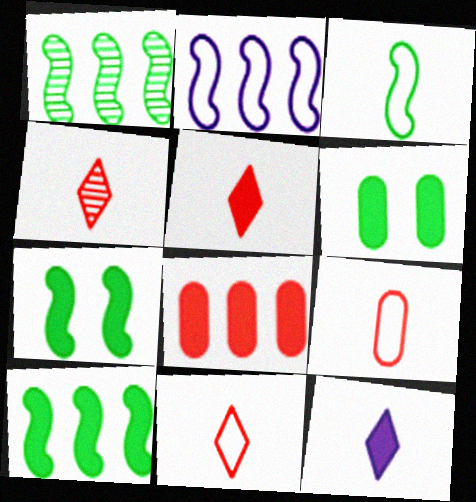[[1, 3, 7], 
[2, 4, 6], 
[4, 5, 11], 
[7, 8, 12]]